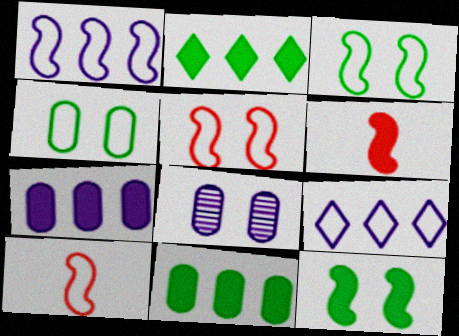[[1, 3, 10], 
[2, 8, 10], 
[4, 9, 10]]